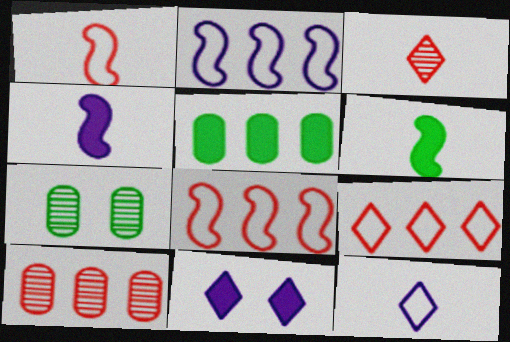[[4, 7, 9]]